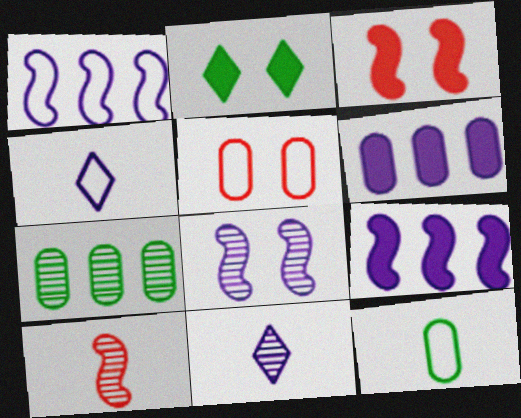[[2, 5, 8], 
[3, 4, 7], 
[4, 6, 8]]